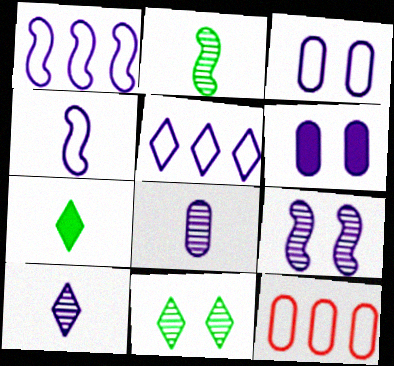[[1, 6, 10], 
[3, 4, 5], 
[7, 9, 12]]